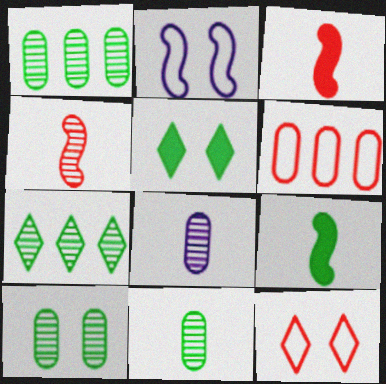[[1, 10, 11]]